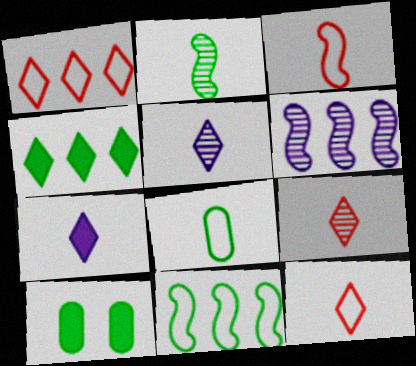[[6, 10, 12]]